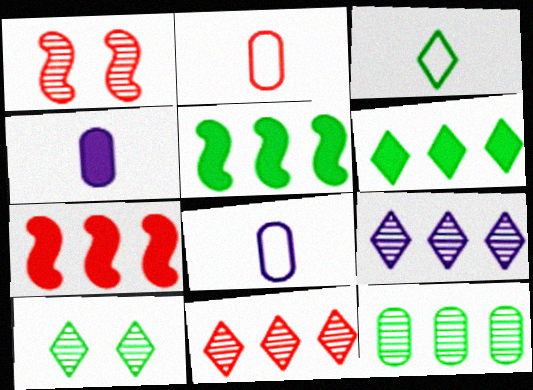[[1, 6, 8], 
[3, 6, 10], 
[7, 8, 10]]